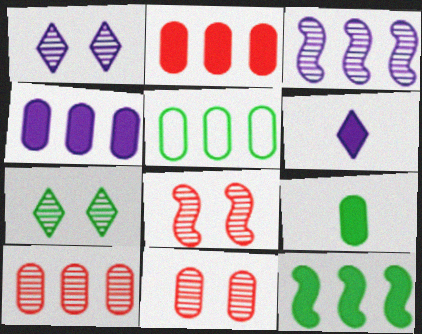[[4, 5, 10], 
[5, 6, 8]]